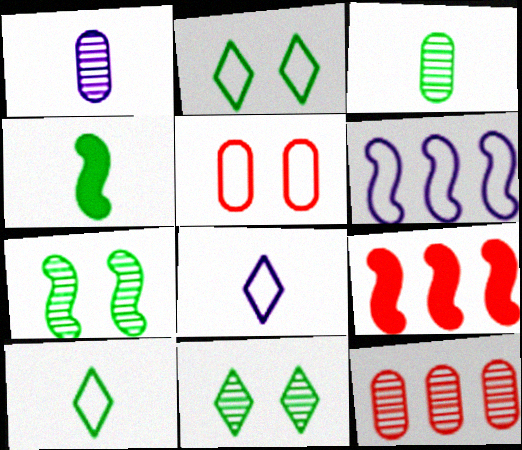[[1, 2, 9], 
[3, 4, 10], 
[5, 6, 10]]